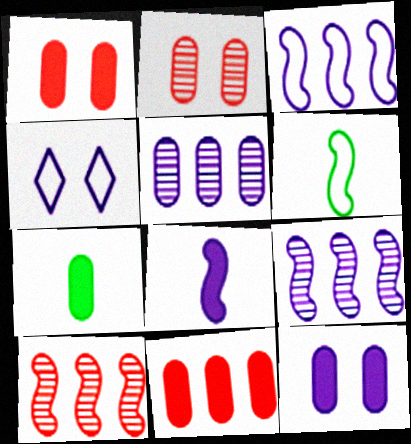[[4, 5, 8], 
[4, 7, 10], 
[7, 11, 12]]